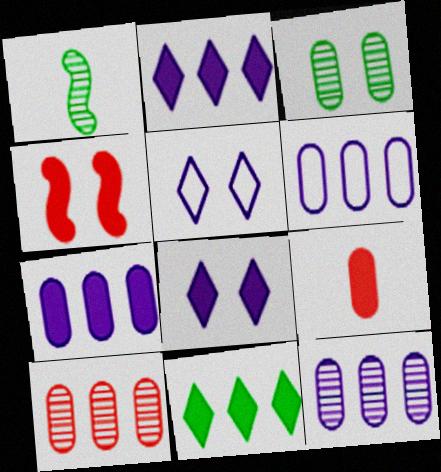[[3, 4, 5], 
[3, 6, 9], 
[6, 7, 12]]